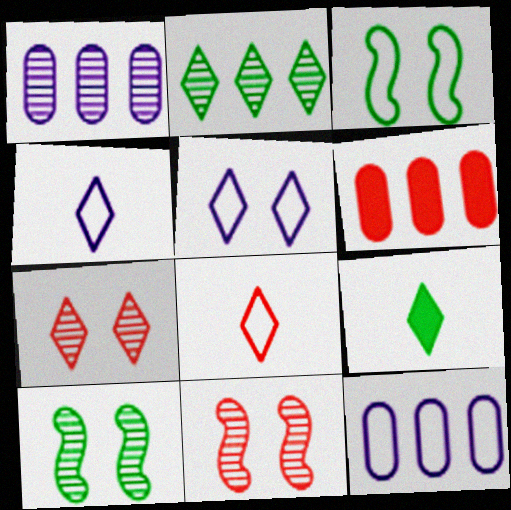[[3, 8, 12], 
[4, 6, 10], 
[6, 8, 11], 
[9, 11, 12]]